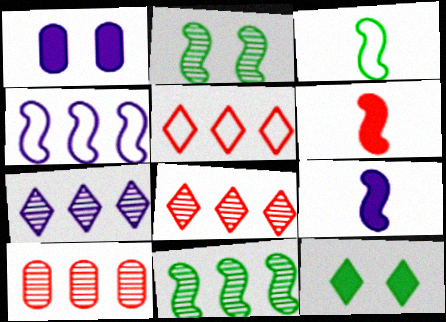[[1, 3, 8], 
[2, 4, 6], 
[7, 10, 11]]